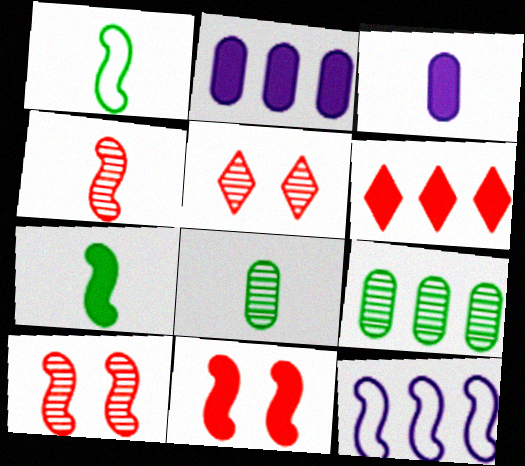[[1, 2, 5], 
[6, 9, 12], 
[7, 10, 12]]